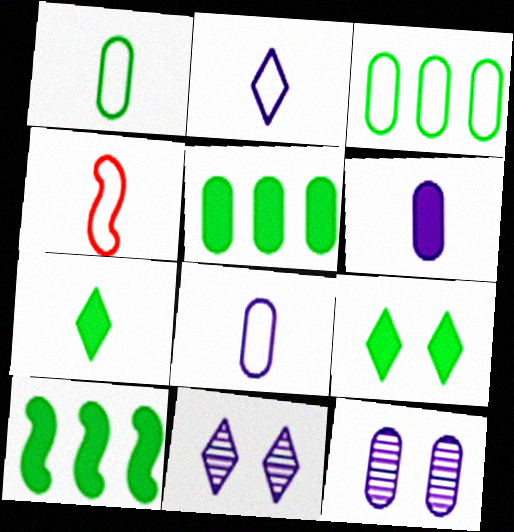[[1, 2, 4], 
[4, 5, 11]]